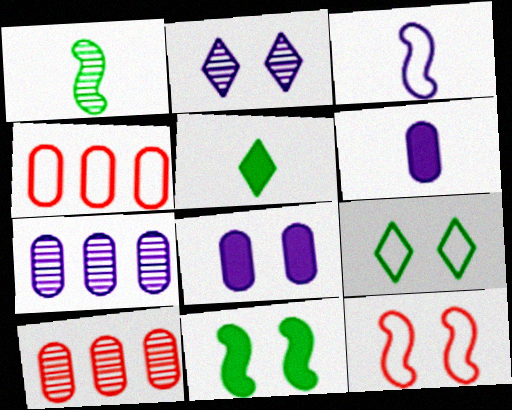[[1, 2, 10], 
[3, 4, 9], 
[5, 7, 12]]